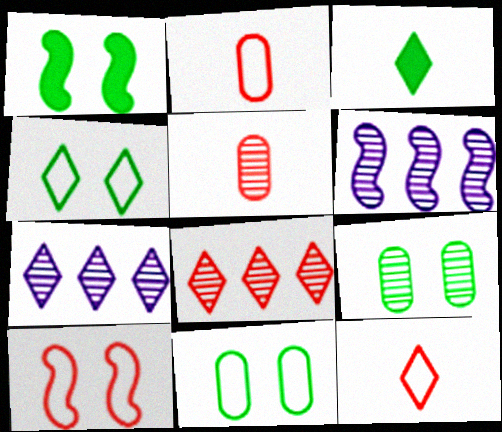[[1, 2, 7], 
[1, 4, 9]]